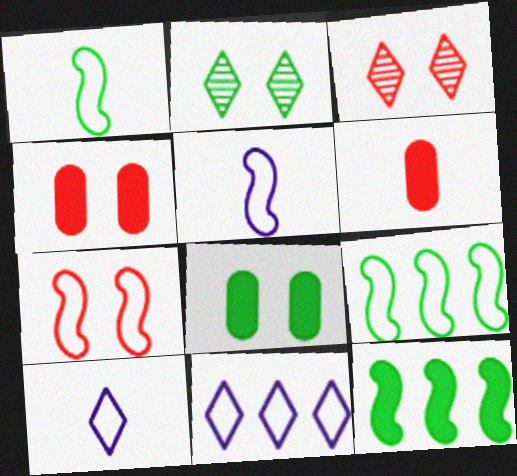[[3, 4, 7], 
[5, 7, 9]]